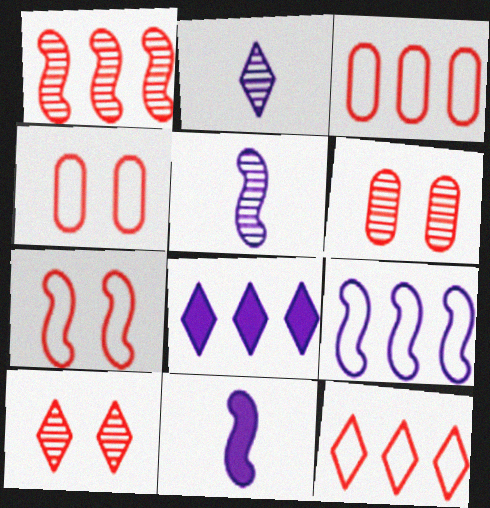[]